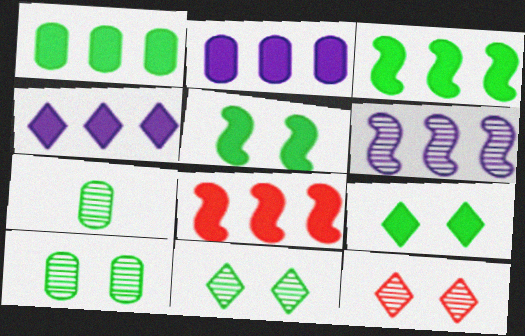[[1, 4, 8], 
[6, 7, 12]]